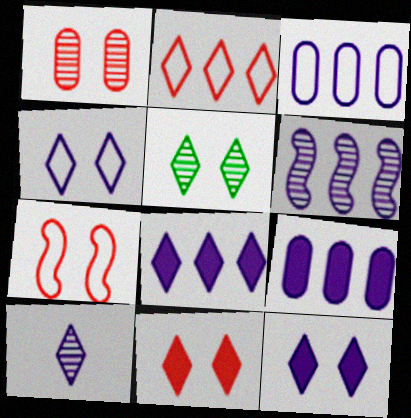[[1, 7, 11], 
[3, 6, 8], 
[4, 5, 11], 
[4, 8, 10]]